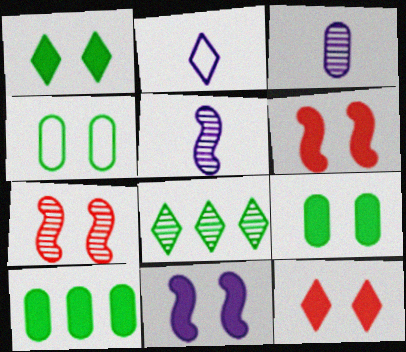[[2, 7, 10], 
[2, 8, 12], 
[3, 7, 8], 
[9, 11, 12]]